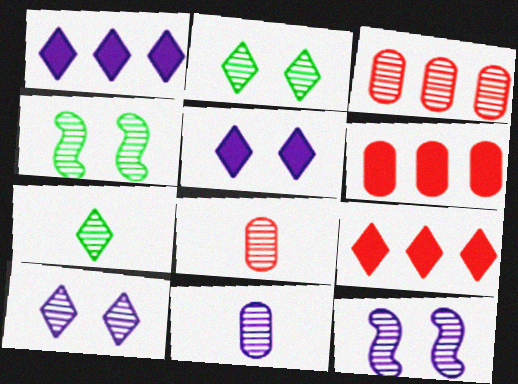[[3, 7, 12]]